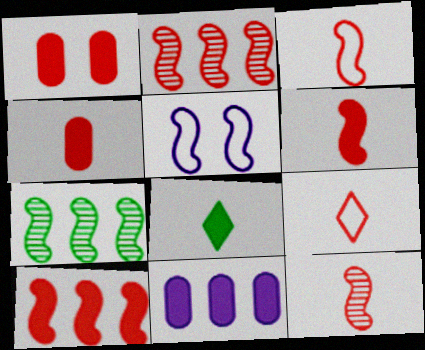[[1, 2, 9], 
[3, 6, 12], 
[4, 9, 12], 
[5, 6, 7]]